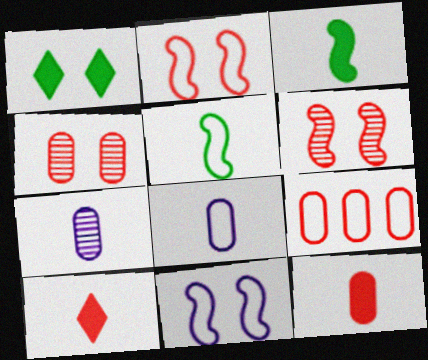[[1, 4, 11], 
[4, 9, 12], 
[5, 7, 10], 
[6, 9, 10]]